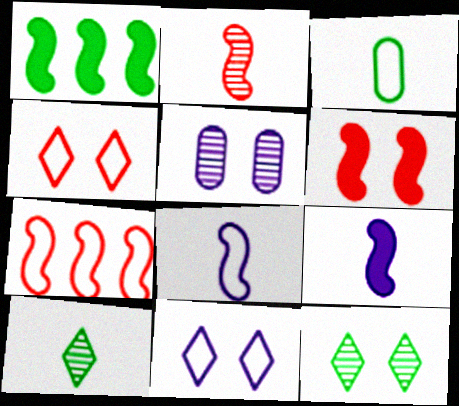[[1, 3, 12], 
[1, 6, 9], 
[2, 6, 7], 
[3, 7, 11]]